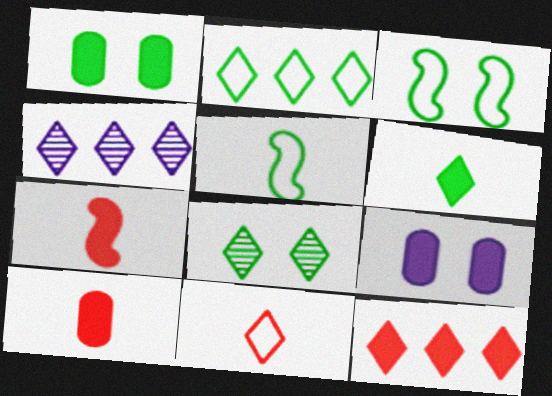[[1, 3, 8], 
[2, 4, 12], 
[2, 6, 8], 
[3, 4, 10]]